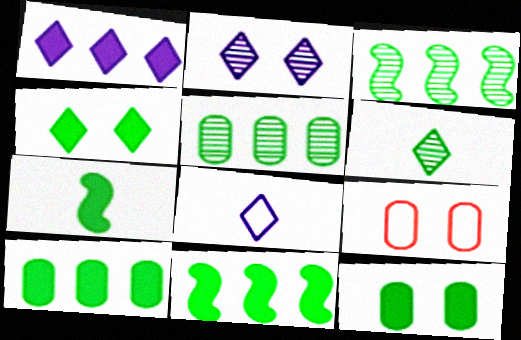[[1, 2, 8], 
[4, 7, 10]]